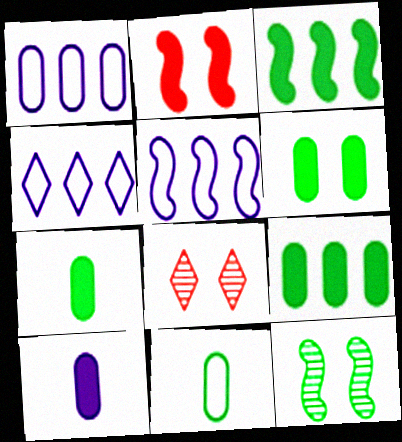[[1, 4, 5], 
[5, 7, 8], 
[6, 7, 9]]